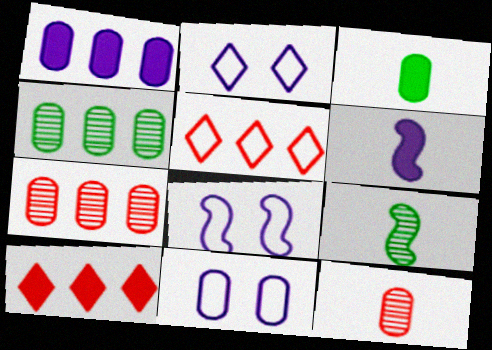[[2, 8, 11], 
[3, 7, 11], 
[9, 10, 11]]